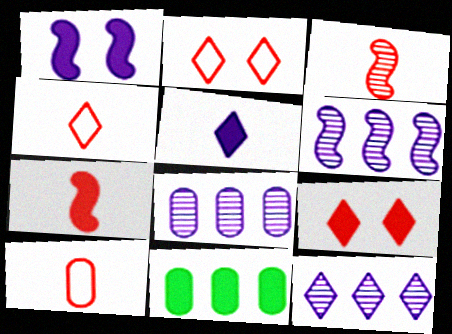[[6, 8, 12]]